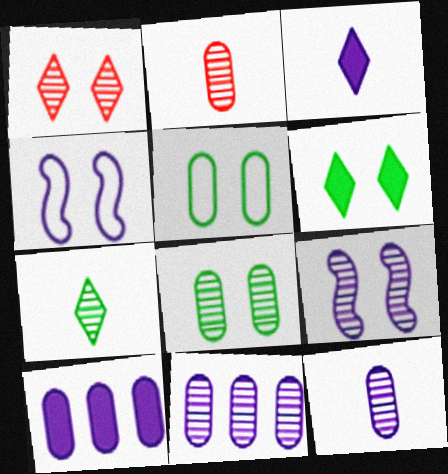[[1, 8, 9], 
[2, 5, 10], 
[2, 8, 11], 
[3, 4, 11]]